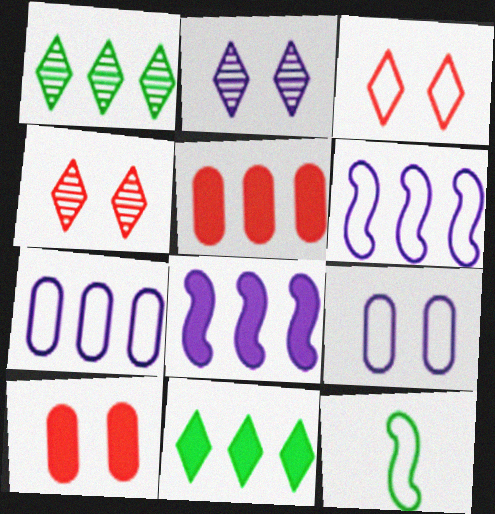[[1, 5, 6], 
[2, 5, 12], 
[3, 7, 12], 
[5, 8, 11]]